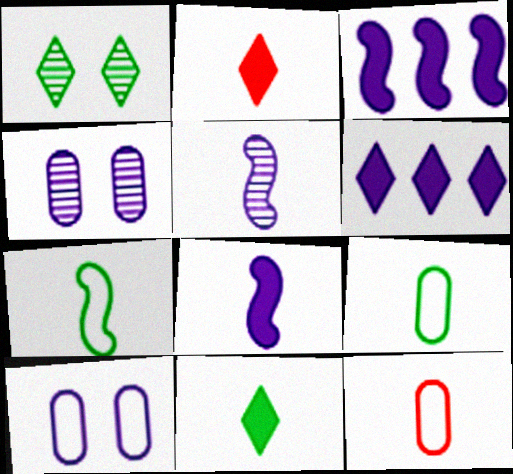[[1, 3, 12], 
[2, 5, 9], 
[5, 6, 10], 
[5, 11, 12]]